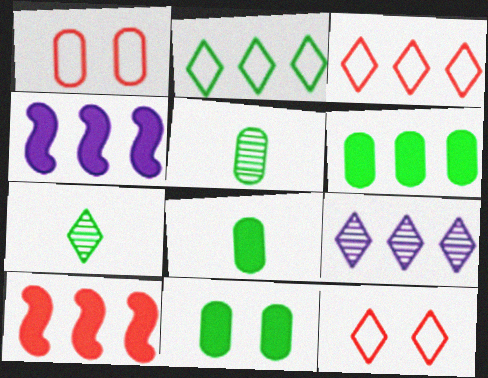[[1, 4, 7], 
[4, 5, 12], 
[6, 8, 11]]